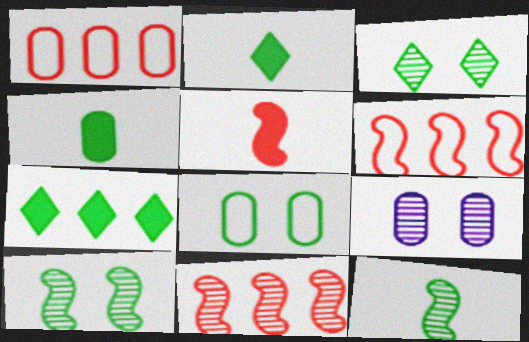[[1, 4, 9], 
[2, 6, 9], 
[7, 8, 12]]